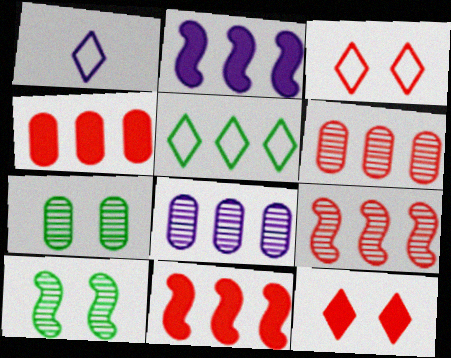[[1, 3, 5], 
[1, 4, 10], 
[1, 7, 11], 
[2, 5, 6], 
[5, 8, 11]]